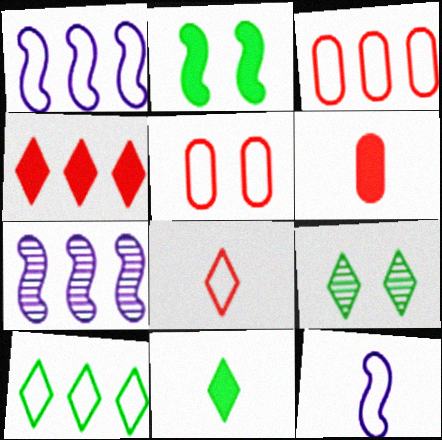[[1, 3, 10], 
[1, 6, 9], 
[5, 7, 11], 
[5, 10, 12], 
[9, 10, 11]]